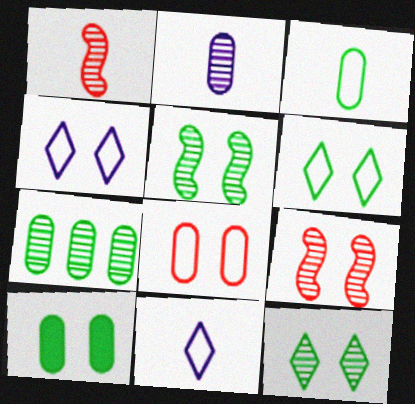[[3, 7, 10], 
[4, 9, 10], 
[5, 6, 10]]